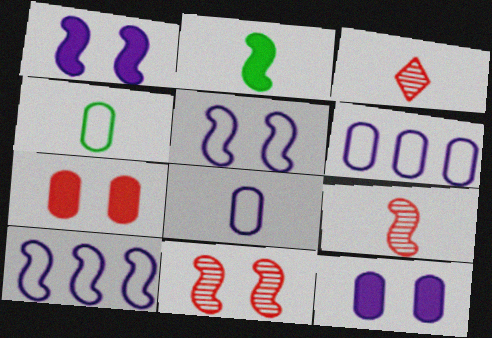[[2, 3, 8], 
[2, 10, 11]]